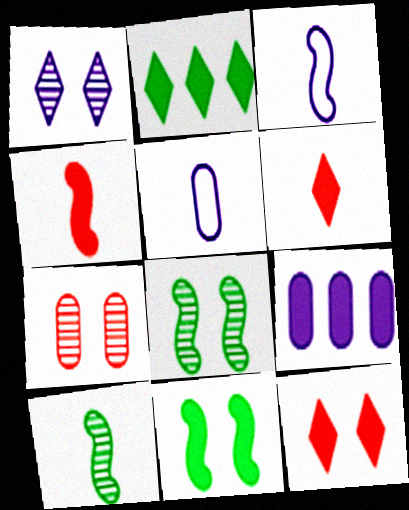[[1, 3, 9], 
[1, 7, 8], 
[2, 3, 7], 
[3, 4, 10], 
[5, 6, 10], 
[6, 9, 11]]